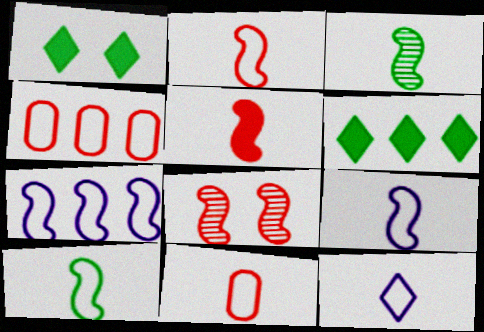[[2, 9, 10], 
[3, 5, 9], 
[10, 11, 12]]